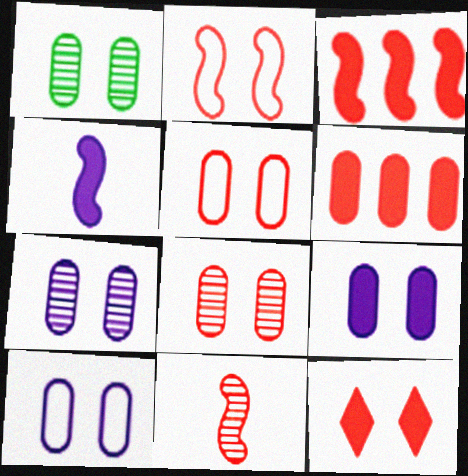[[1, 5, 9], 
[1, 7, 8], 
[2, 3, 11], 
[2, 8, 12], 
[7, 9, 10]]